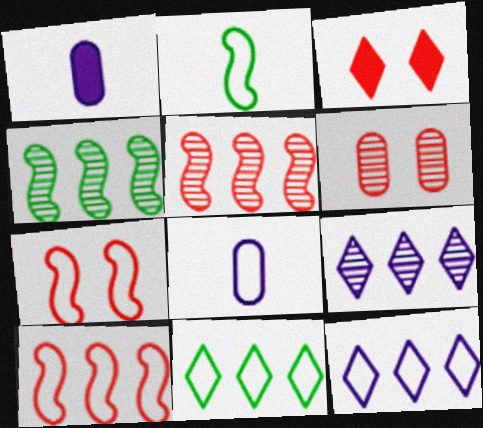[[3, 4, 8], 
[3, 6, 7], 
[7, 8, 11]]